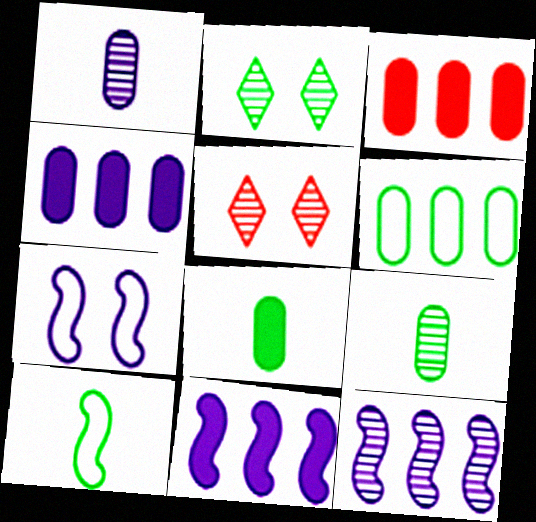[[4, 5, 10], 
[5, 9, 12]]